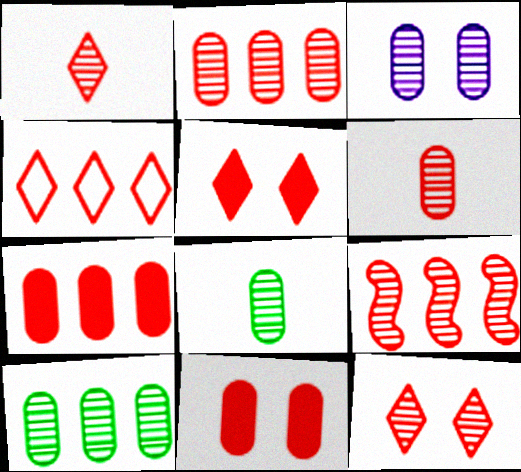[[1, 4, 5], 
[2, 3, 8], 
[3, 6, 10], 
[4, 7, 9], 
[6, 9, 12]]